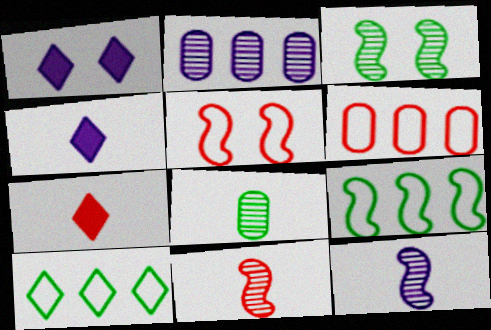[[3, 4, 6]]